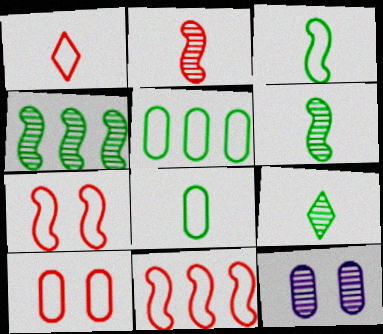[[1, 10, 11]]